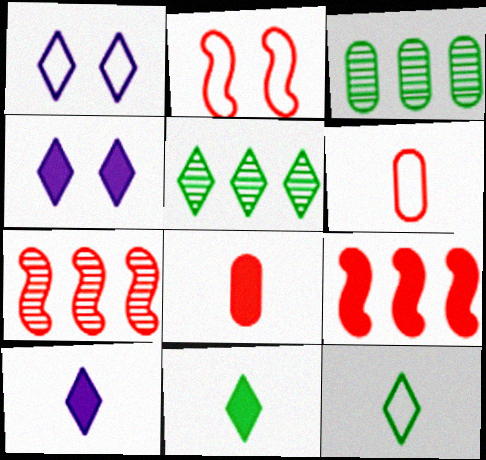[[2, 3, 10]]